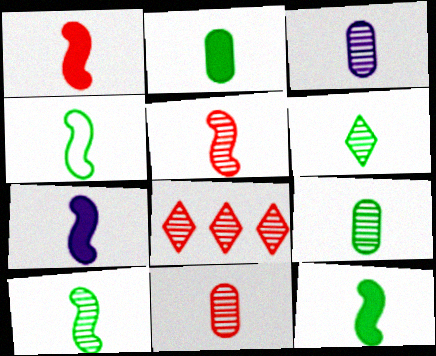[[1, 7, 12], 
[2, 4, 6], 
[3, 5, 6], 
[3, 9, 11], 
[4, 5, 7], 
[4, 10, 12], 
[6, 9, 10]]